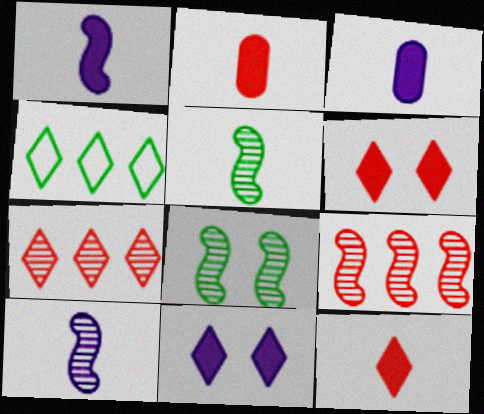[[8, 9, 10]]